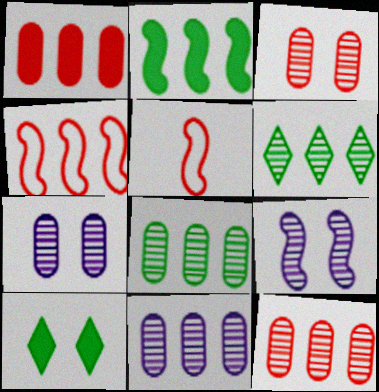[[2, 5, 9], 
[5, 10, 11], 
[8, 11, 12]]